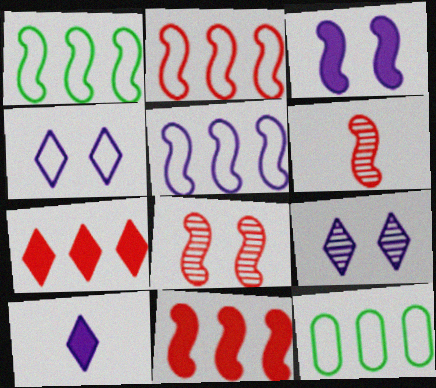[[1, 2, 5], 
[1, 3, 6], 
[8, 10, 12]]